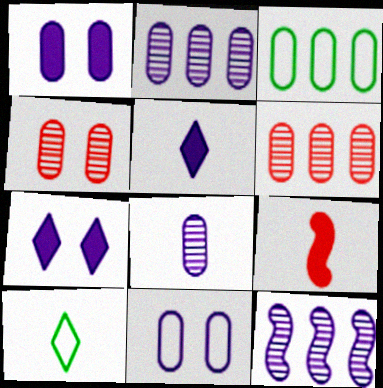[[5, 11, 12], 
[8, 9, 10]]